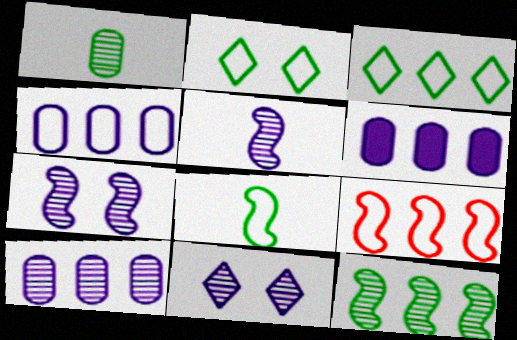[[3, 4, 9], 
[4, 6, 10], 
[5, 10, 11]]